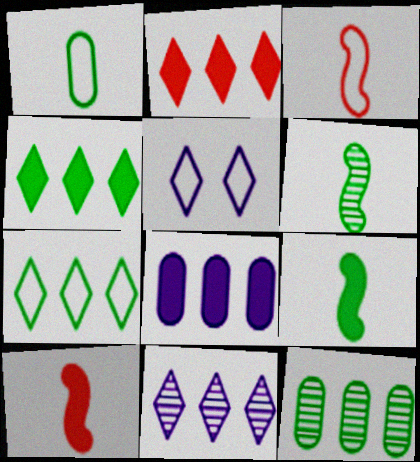[[2, 7, 11], 
[5, 10, 12]]